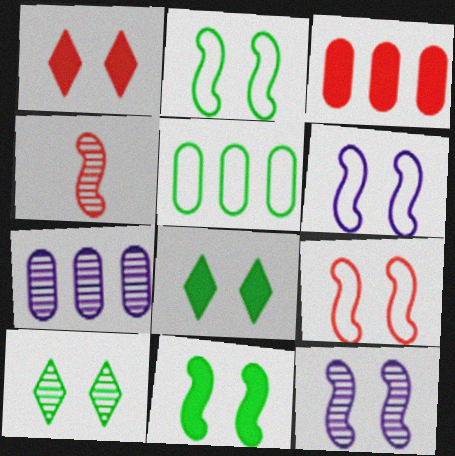[[2, 6, 9], 
[3, 5, 7], 
[4, 7, 10], 
[9, 11, 12]]